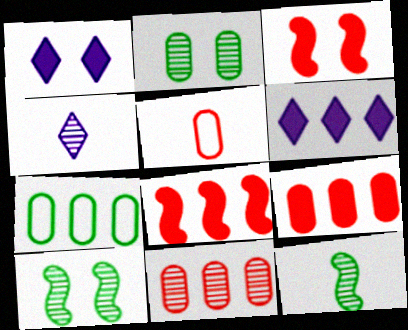[[3, 4, 7], 
[4, 10, 11], 
[5, 6, 10]]